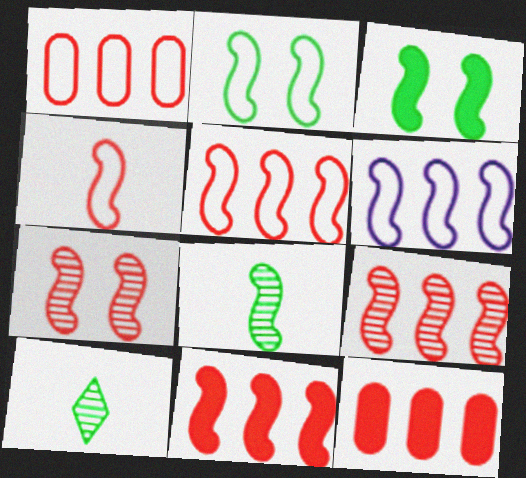[[2, 4, 6], 
[4, 7, 11], 
[5, 9, 11]]